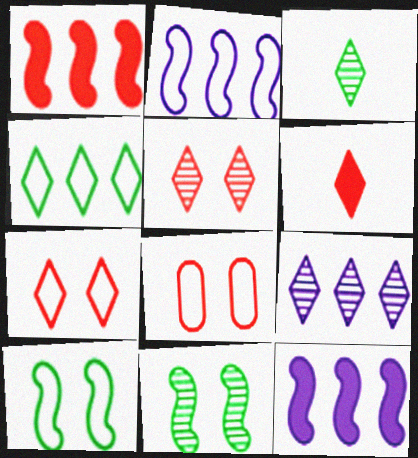[[3, 5, 9], 
[3, 8, 12]]